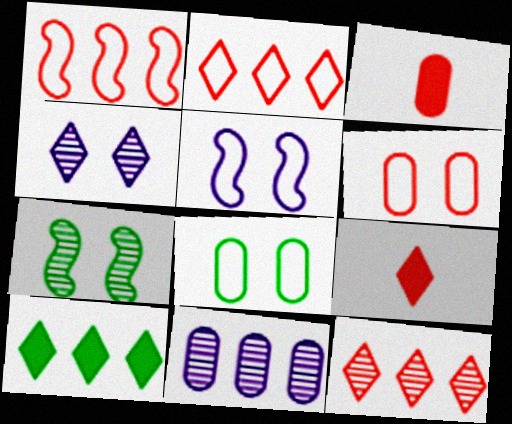[[1, 10, 11], 
[3, 8, 11]]